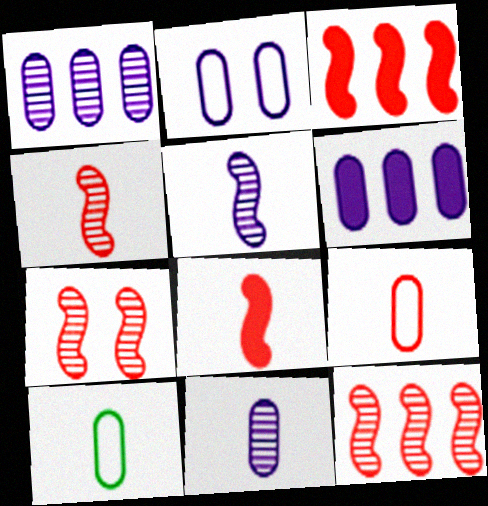[[2, 6, 11], 
[4, 7, 12]]